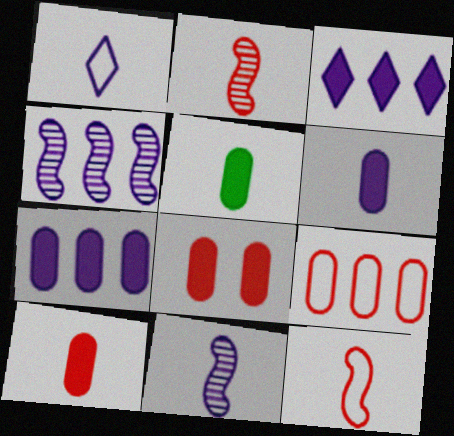[[1, 2, 5], 
[1, 6, 11], 
[5, 6, 10], 
[5, 7, 8]]